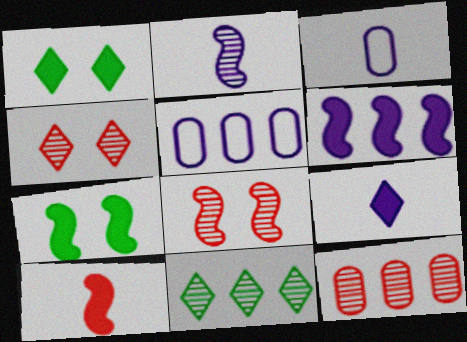[[2, 3, 9], 
[6, 7, 10]]